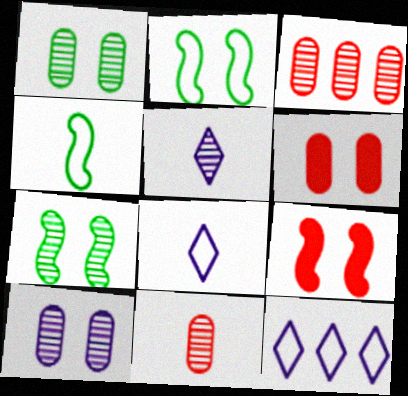[[3, 5, 7]]